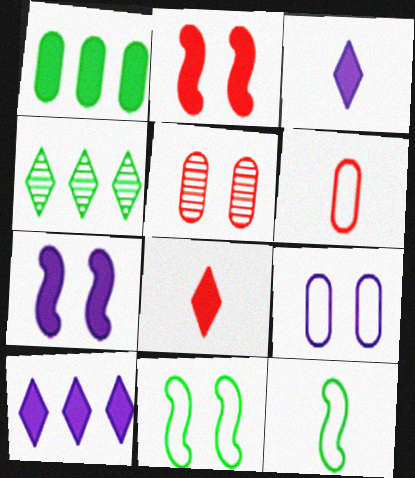[[1, 2, 3], 
[1, 7, 8], 
[4, 6, 7], 
[5, 10, 12]]